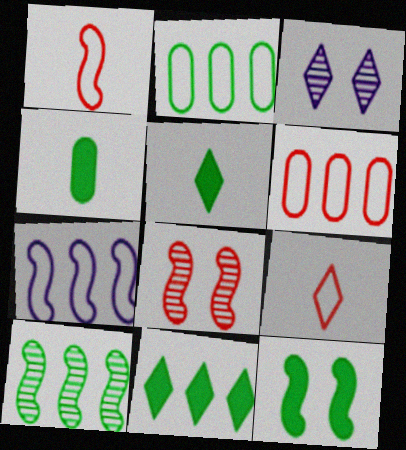[[2, 10, 11], 
[3, 9, 11], 
[4, 11, 12]]